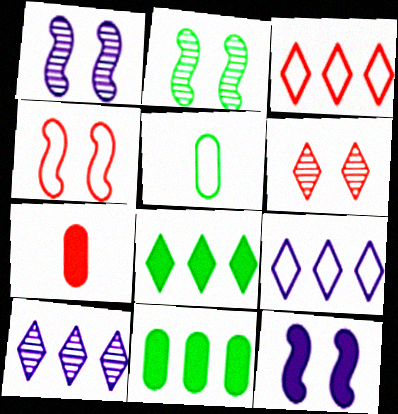[[2, 4, 12], 
[2, 5, 8], 
[2, 7, 9], 
[3, 8, 10], 
[4, 5, 9], 
[7, 8, 12]]